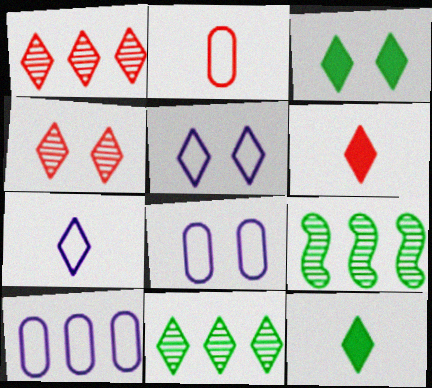[[1, 3, 7], 
[1, 5, 12], 
[3, 4, 5], 
[5, 6, 11], 
[6, 8, 9]]